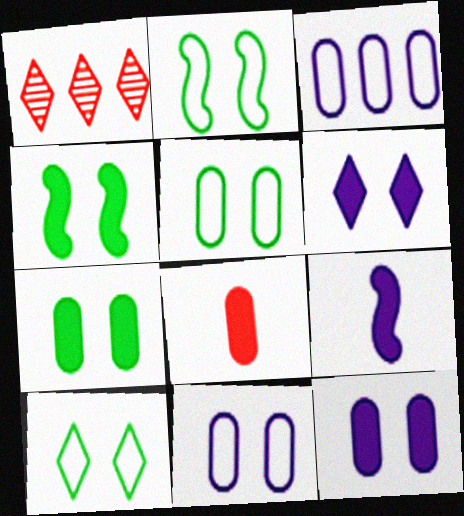[[1, 5, 9], 
[2, 5, 10]]